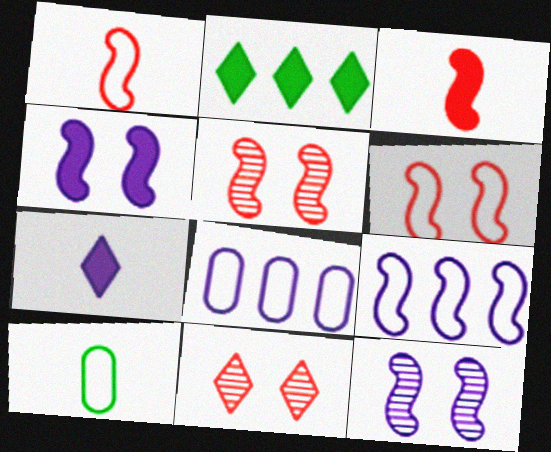[[7, 8, 12]]